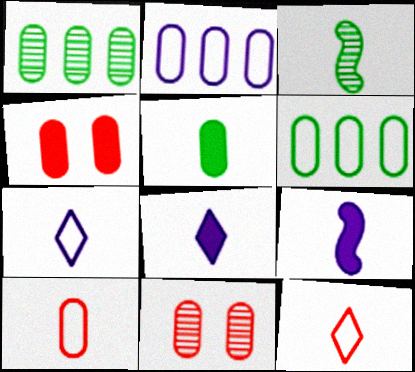[[2, 5, 11], 
[3, 8, 10]]